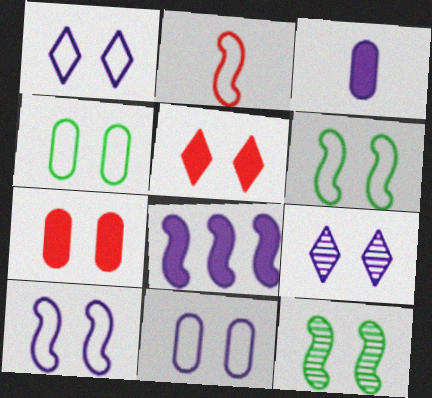[[1, 7, 12], 
[1, 10, 11], 
[2, 8, 12], 
[5, 11, 12], 
[6, 7, 9]]